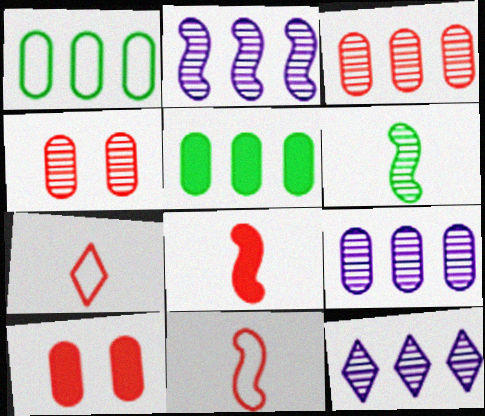[[2, 9, 12], 
[4, 6, 12]]